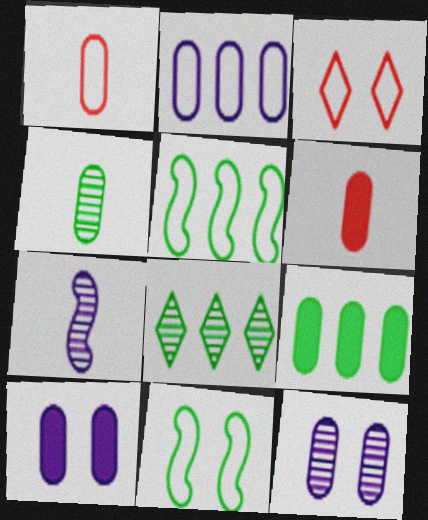[[1, 9, 12], 
[3, 7, 9], 
[5, 8, 9], 
[6, 9, 10]]